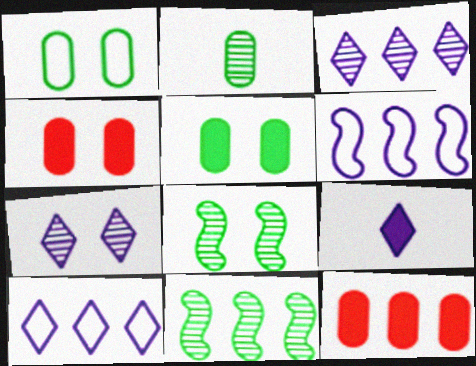[[7, 9, 10], 
[10, 11, 12]]